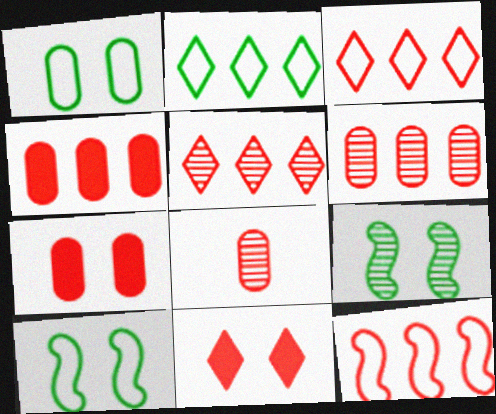[[4, 5, 12], 
[8, 11, 12]]